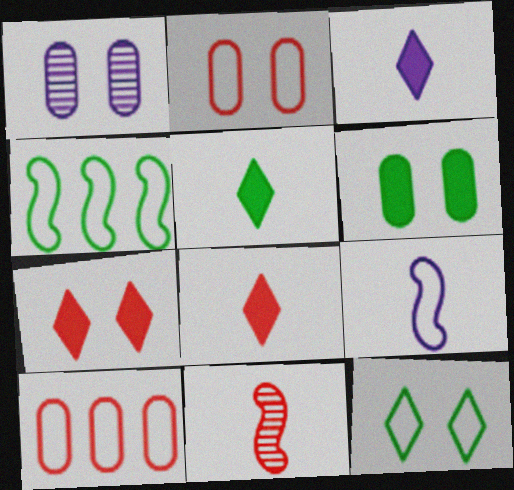[[1, 2, 6], 
[1, 4, 8], 
[3, 5, 8], 
[7, 10, 11], 
[9, 10, 12]]